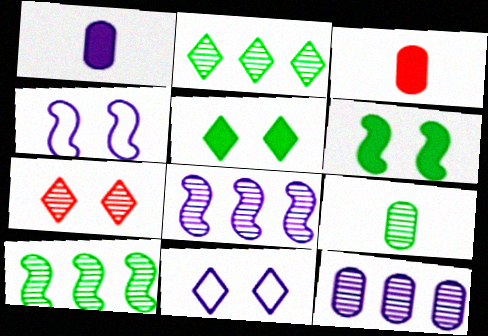[[1, 8, 11], 
[2, 3, 4], 
[3, 10, 11], 
[5, 7, 11], 
[7, 8, 9]]